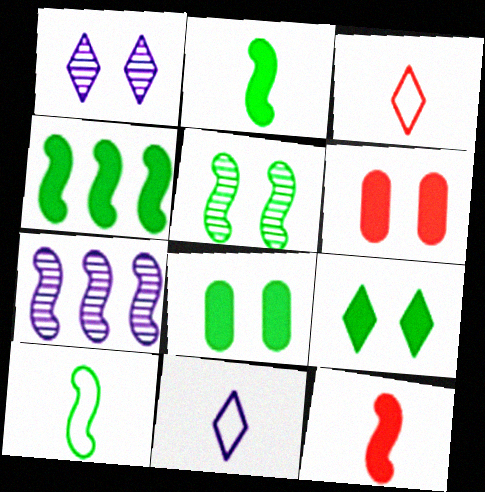[[3, 7, 8], 
[4, 5, 10]]